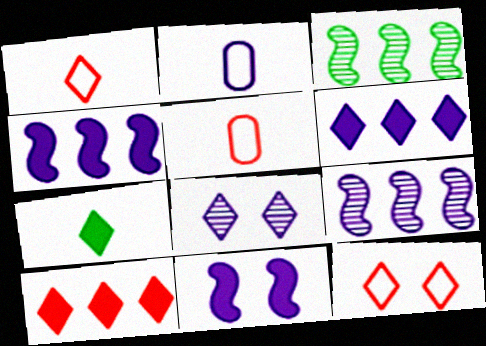[[2, 4, 8]]